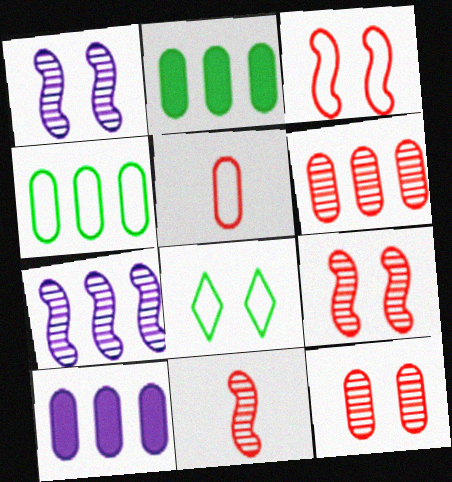[[4, 6, 10], 
[8, 10, 11]]